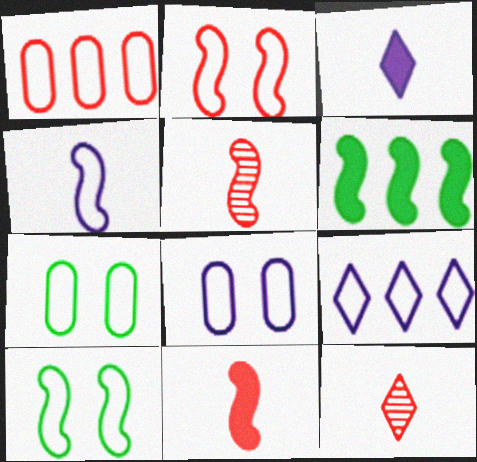[[4, 8, 9], 
[6, 8, 12]]